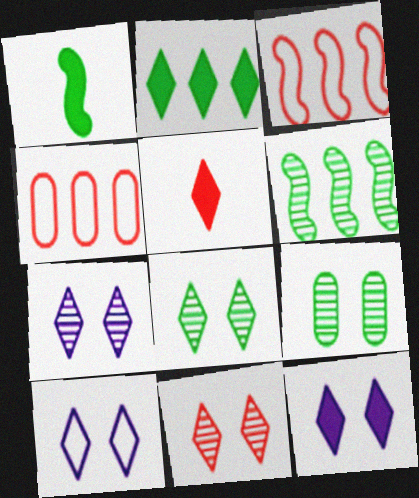[[1, 4, 7], 
[2, 5, 12], 
[7, 8, 11], 
[7, 10, 12]]